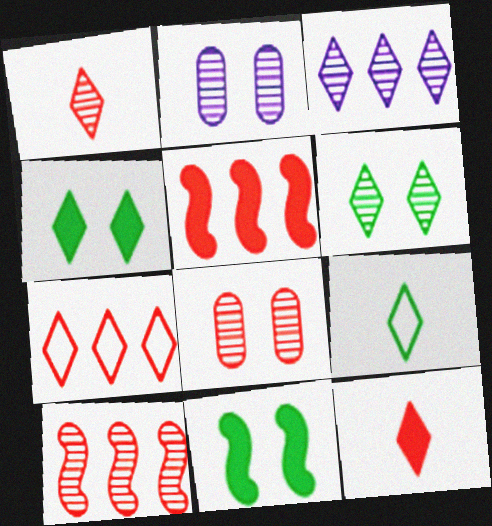[[1, 3, 6], 
[1, 8, 10], 
[2, 5, 9]]